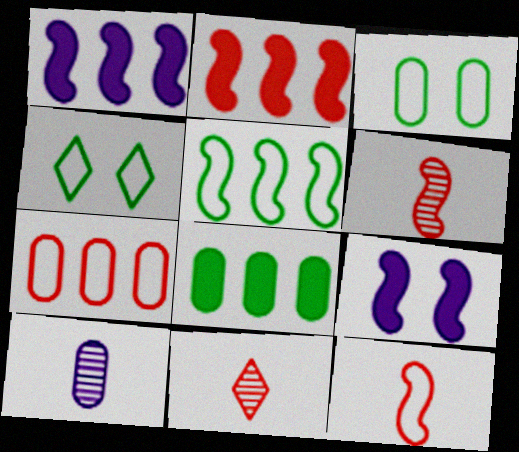[[1, 3, 11], 
[2, 4, 10], 
[5, 6, 9]]